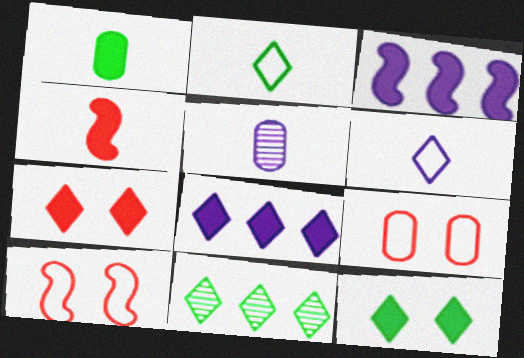[[1, 3, 7], 
[2, 4, 5], 
[2, 11, 12], 
[6, 7, 11]]